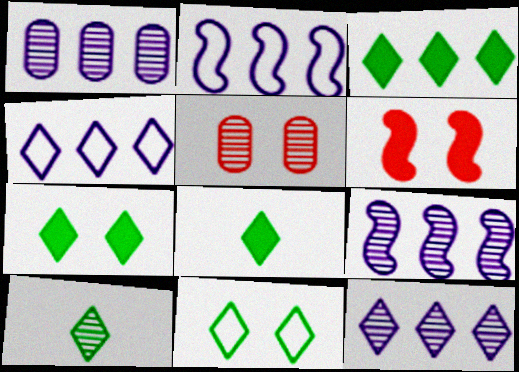[[1, 9, 12], 
[2, 5, 8], 
[3, 7, 8], 
[3, 10, 11], 
[5, 9, 10]]